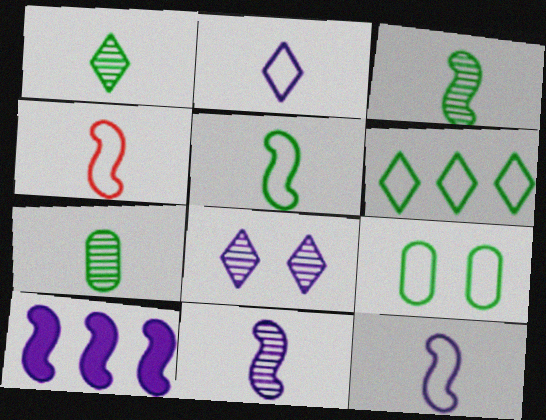[[1, 3, 7], 
[4, 5, 12], 
[5, 6, 9]]